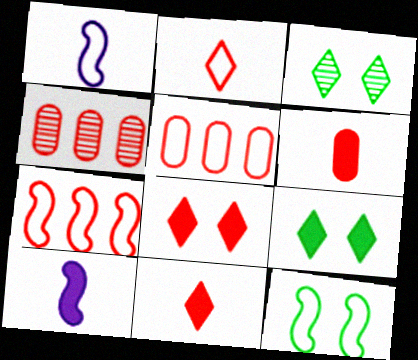[[1, 4, 9], 
[1, 7, 12], 
[3, 5, 10]]